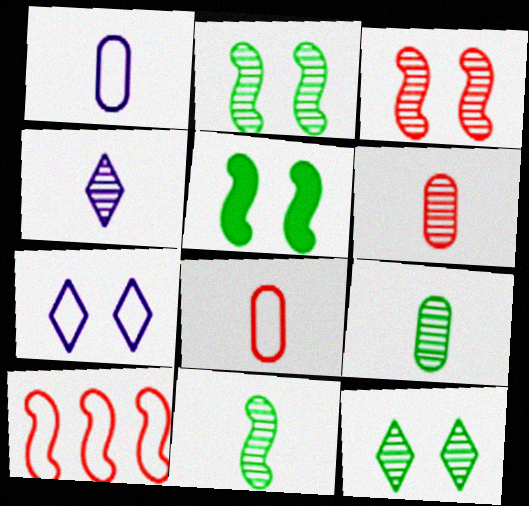[[4, 6, 11]]